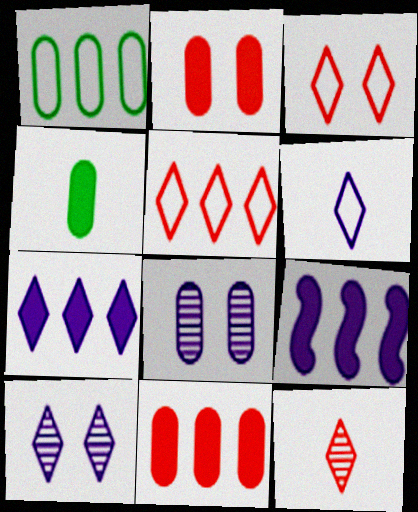[[6, 7, 10], 
[6, 8, 9]]